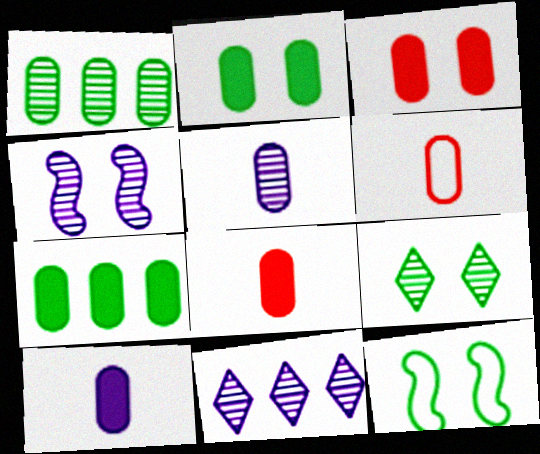[[2, 9, 12], 
[3, 7, 10], 
[4, 5, 11], 
[8, 11, 12]]